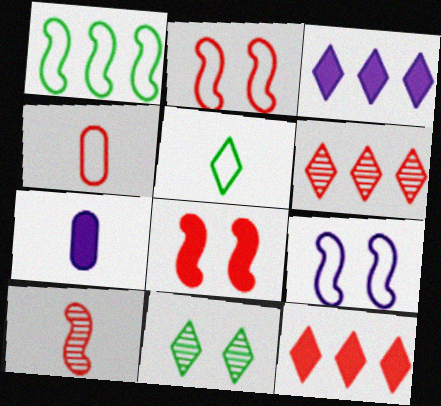[[4, 6, 8], 
[5, 7, 10]]